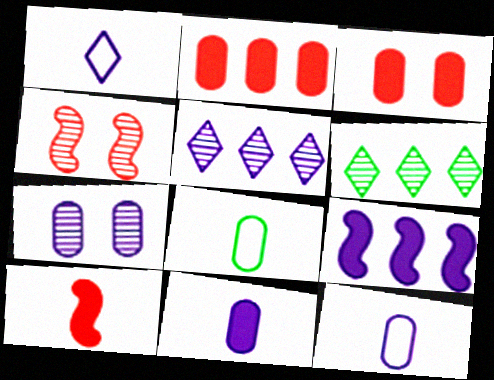[[1, 7, 9], 
[2, 7, 8]]